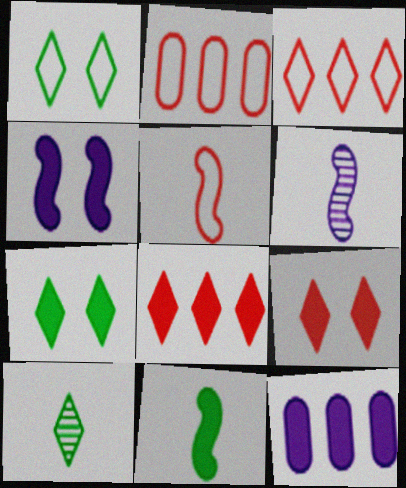[[2, 4, 10], 
[2, 6, 7], 
[5, 6, 11], 
[9, 11, 12]]